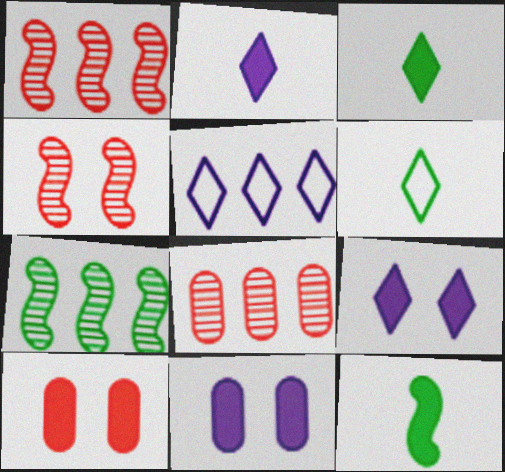[[1, 6, 11]]